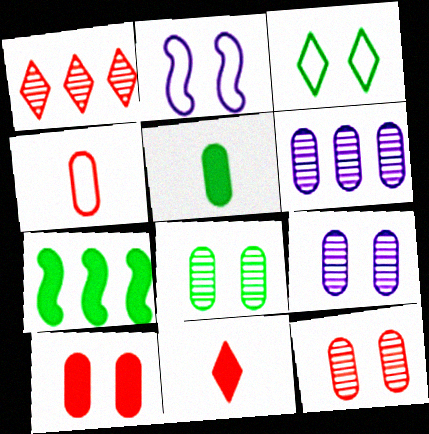[[1, 2, 5], 
[8, 9, 12]]